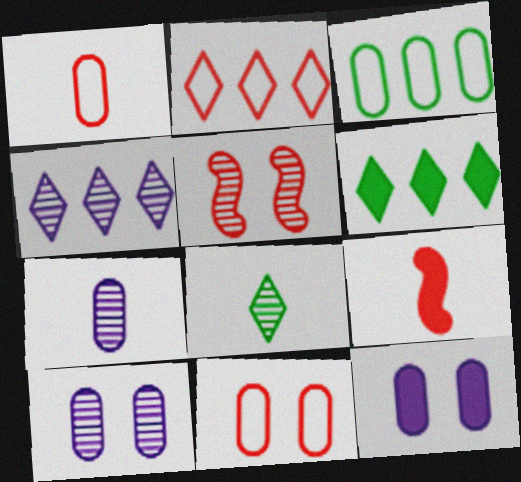[[2, 4, 6], 
[6, 9, 12]]